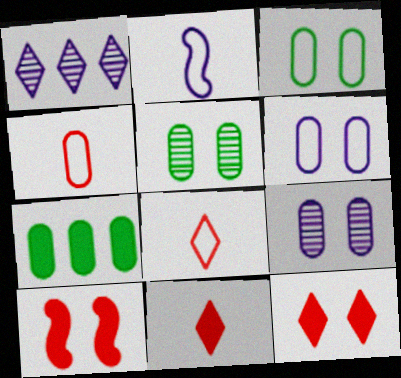[[4, 7, 9]]